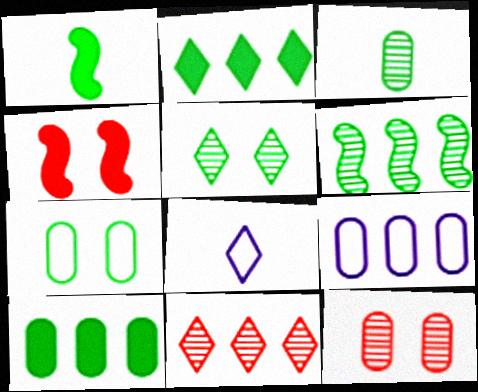[[3, 5, 6], 
[3, 7, 10]]